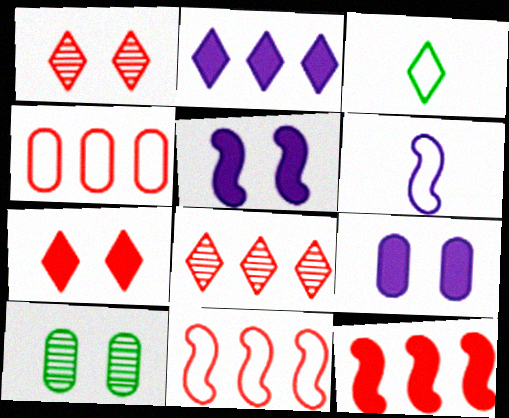[[1, 2, 3], 
[4, 8, 12]]